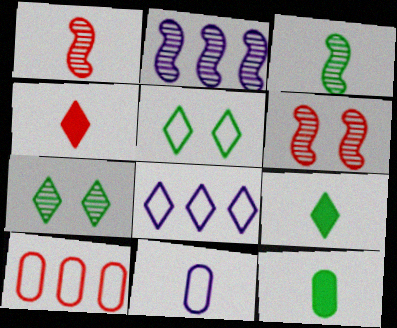[[1, 9, 11], 
[2, 3, 6], 
[3, 4, 11], 
[4, 6, 10], 
[4, 7, 8], 
[6, 8, 12]]